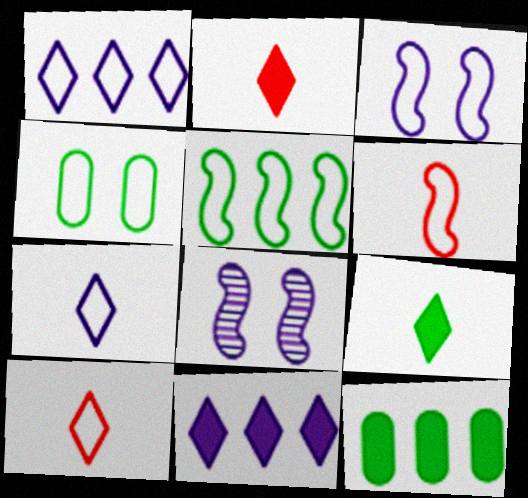[[1, 4, 6], 
[3, 5, 6], 
[8, 10, 12]]